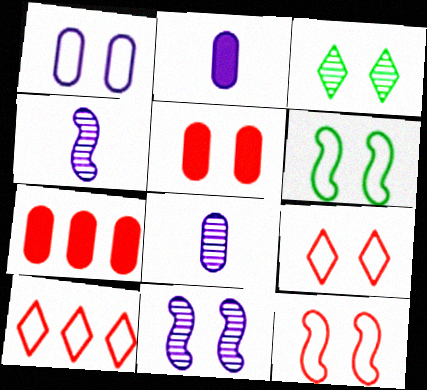[[1, 6, 9]]